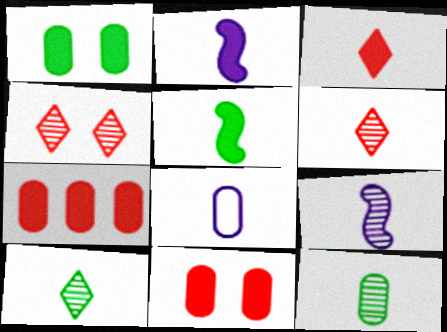[[5, 6, 8], 
[6, 9, 12]]